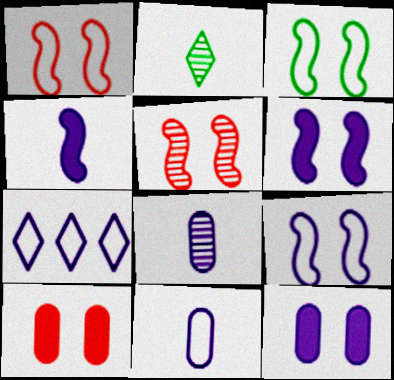[[1, 3, 9], 
[3, 5, 6], 
[6, 7, 8], 
[7, 9, 11]]